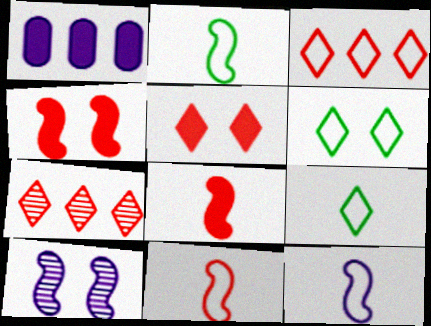[[2, 11, 12]]